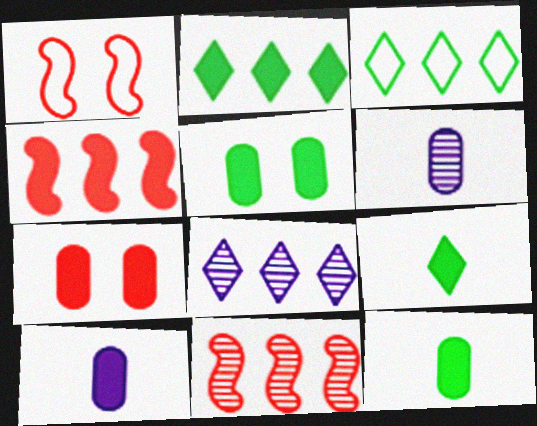[[1, 2, 6], 
[1, 8, 12]]